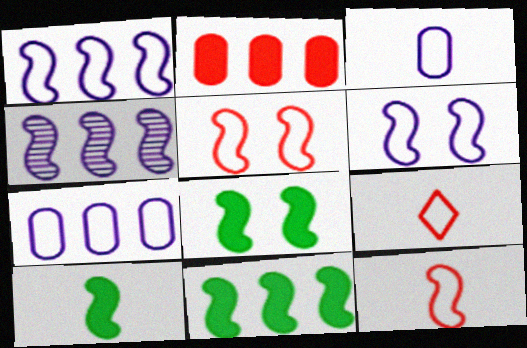[[4, 5, 10], 
[4, 8, 12], 
[8, 10, 11]]